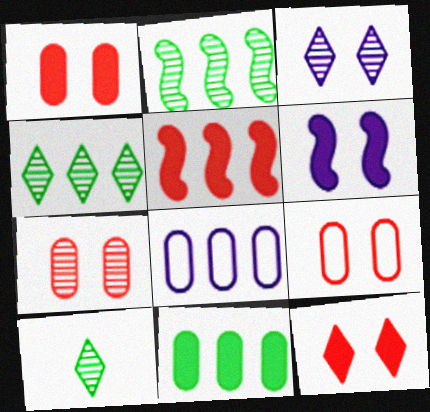[[1, 7, 9], 
[4, 5, 8]]